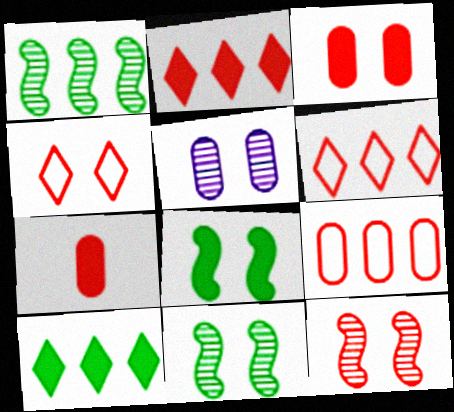[[3, 4, 12], 
[4, 5, 8], 
[6, 7, 12]]